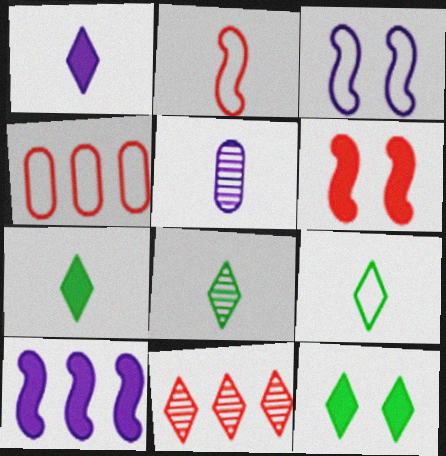[[2, 5, 7], 
[3, 4, 9], 
[7, 8, 9]]